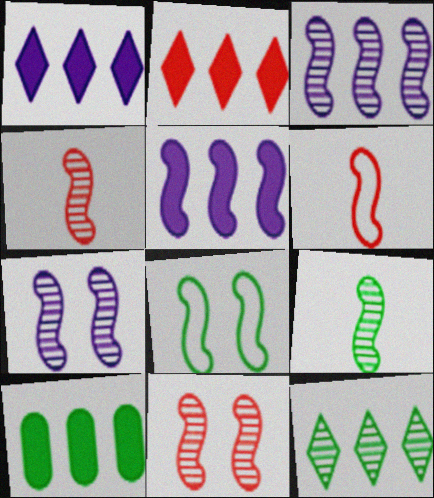[[2, 5, 10], 
[3, 9, 11], 
[4, 5, 8]]